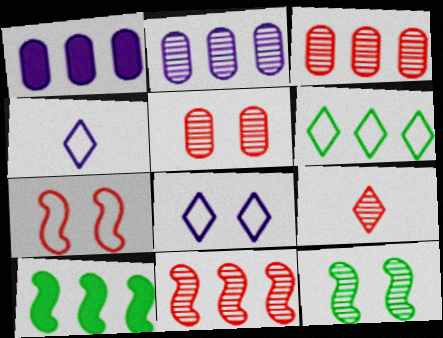[[1, 6, 11], 
[2, 9, 12], 
[4, 5, 10], 
[5, 9, 11]]